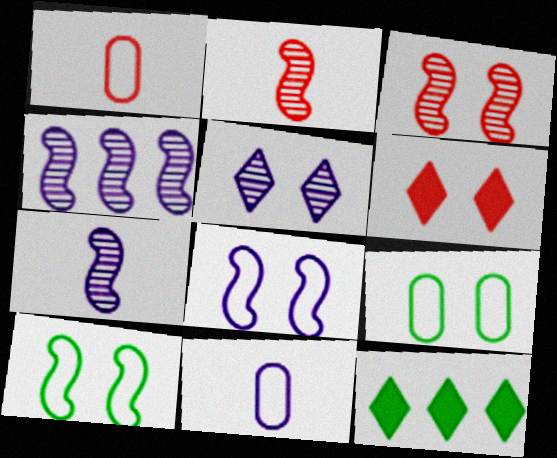[[3, 11, 12]]